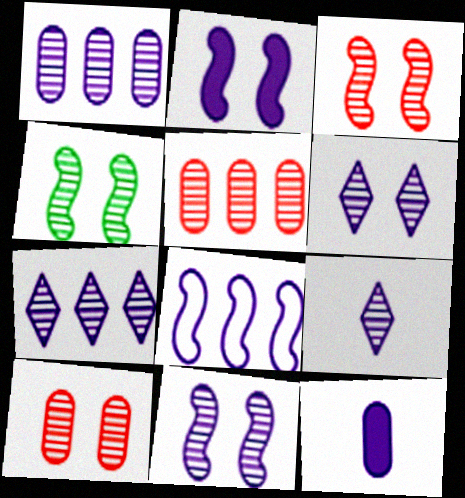[[1, 9, 11], 
[3, 4, 11], 
[4, 5, 9], 
[4, 6, 10], 
[6, 7, 9], 
[6, 8, 12]]